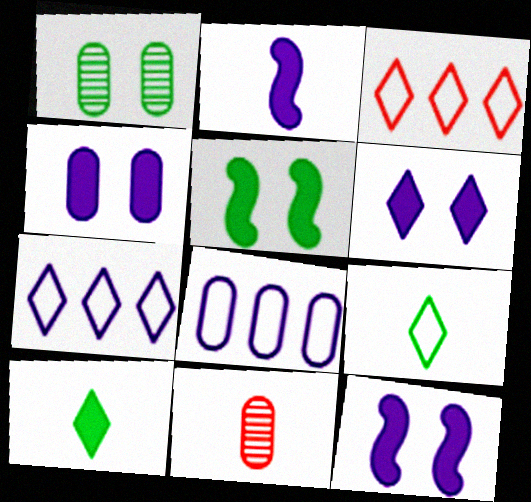[[1, 2, 3], 
[2, 9, 11], 
[4, 6, 12], 
[5, 7, 11]]